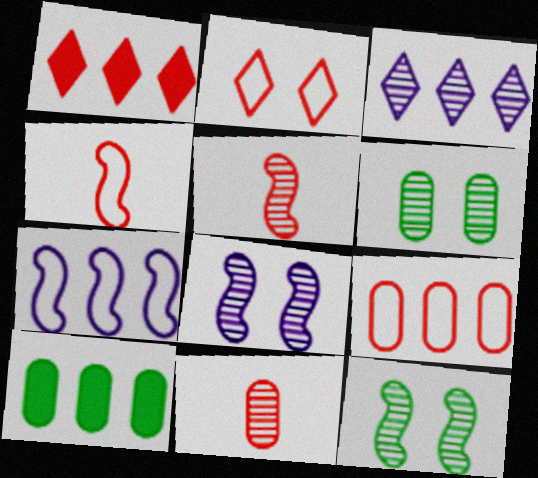[[2, 4, 9], 
[3, 5, 6], 
[3, 11, 12]]